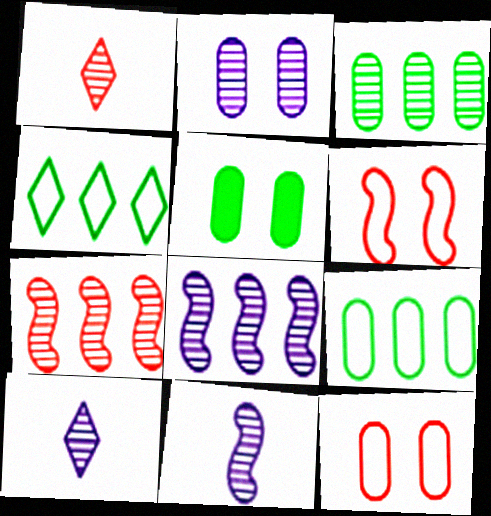[[2, 5, 12], 
[2, 8, 10]]